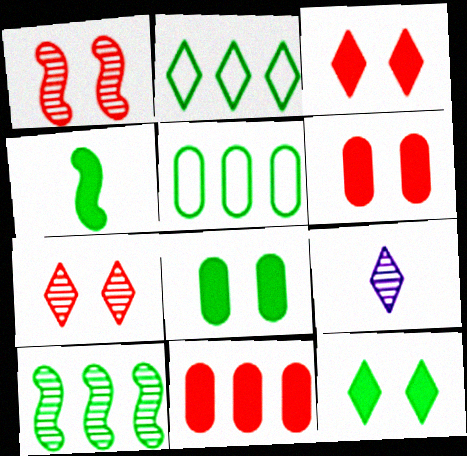[[2, 3, 9]]